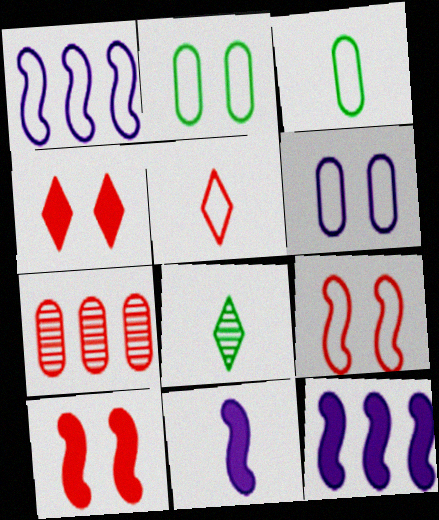[[1, 2, 5], 
[5, 7, 10]]